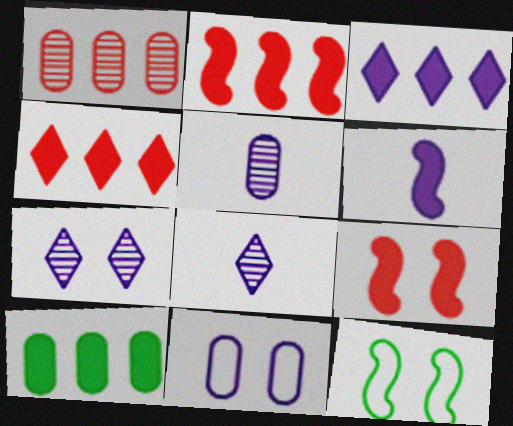[[2, 3, 10], 
[4, 5, 12]]